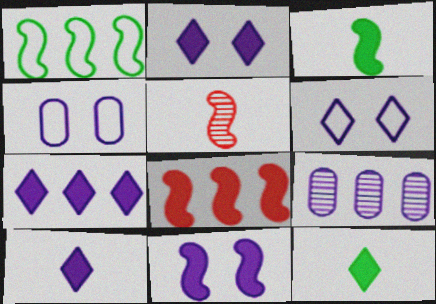[[1, 5, 11], 
[2, 7, 10], 
[3, 8, 11]]